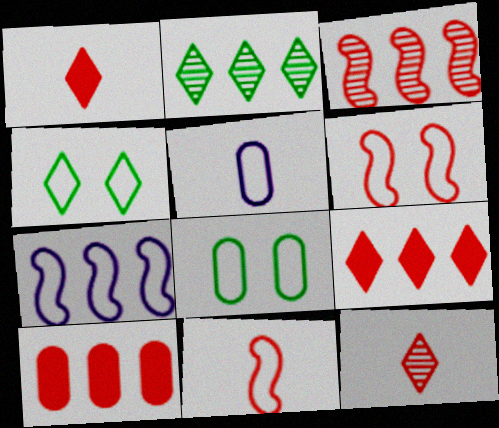[[2, 7, 10], 
[6, 10, 12]]